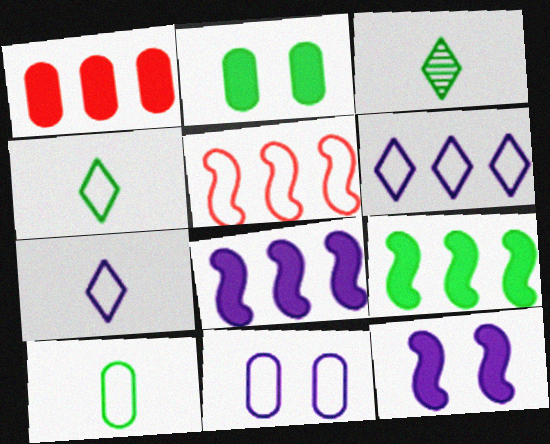[[4, 5, 11]]